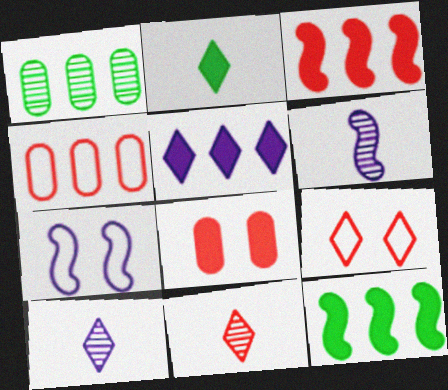[]